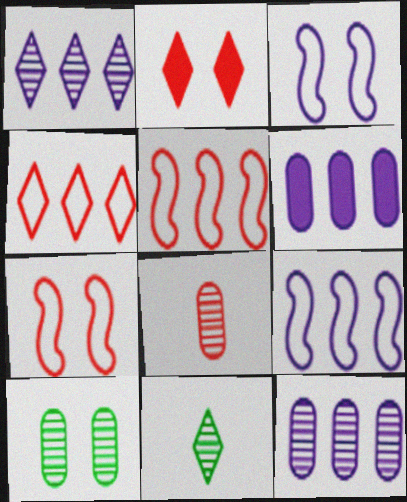[[1, 6, 9], 
[2, 3, 10], 
[2, 5, 8], 
[6, 7, 11], 
[8, 10, 12]]